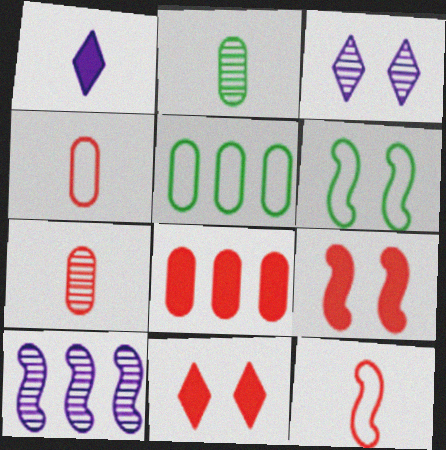[[1, 2, 12]]